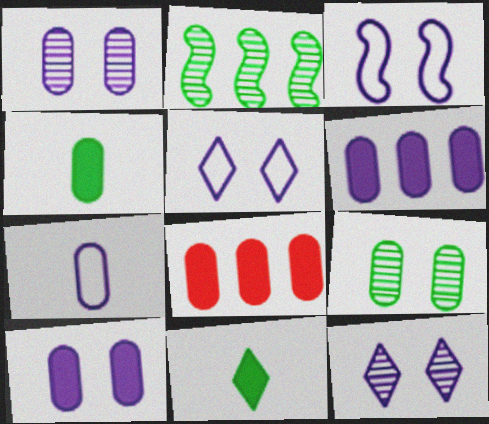[[1, 6, 7], 
[3, 10, 12], 
[4, 8, 10], 
[7, 8, 9]]